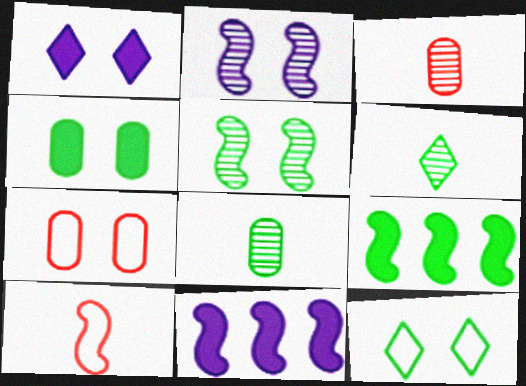[[1, 5, 7], 
[2, 9, 10], 
[3, 11, 12], 
[4, 5, 12], 
[5, 10, 11], 
[6, 7, 11], 
[8, 9, 12]]